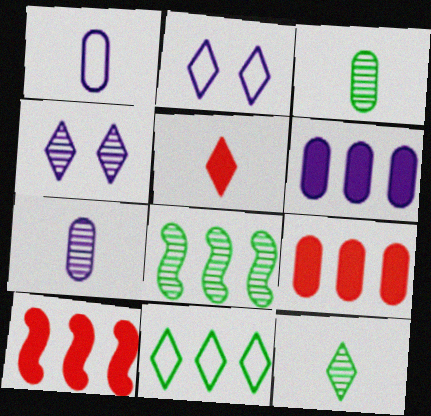[[2, 3, 10], 
[4, 5, 11]]